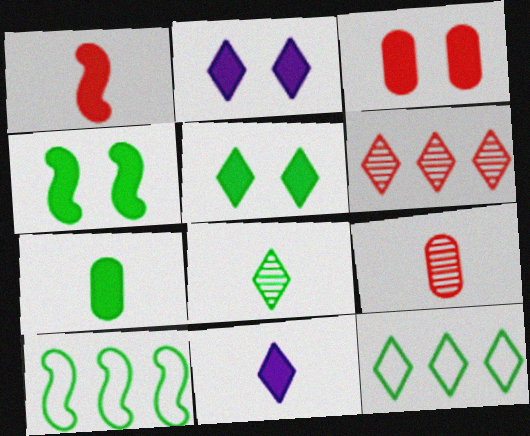[[1, 7, 11], 
[2, 3, 4], 
[2, 9, 10], 
[5, 8, 12]]